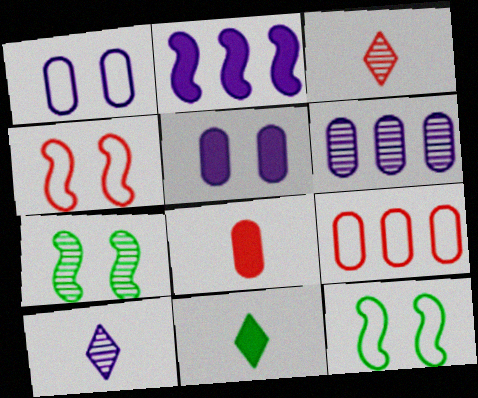[[1, 2, 10], 
[3, 6, 7], 
[4, 6, 11]]